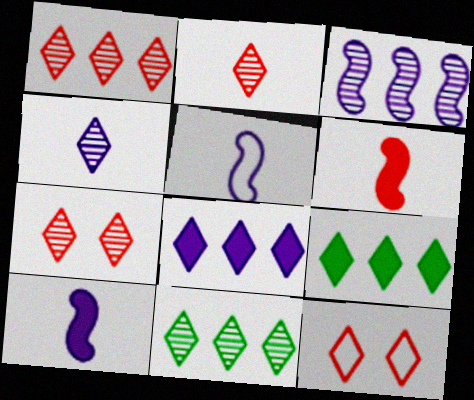[[1, 2, 7], 
[4, 7, 11], 
[4, 9, 12]]